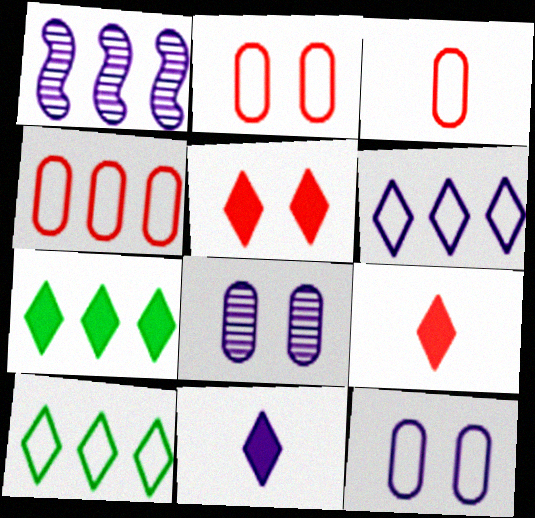[[1, 4, 7], 
[1, 11, 12], 
[2, 3, 4], 
[5, 7, 11]]